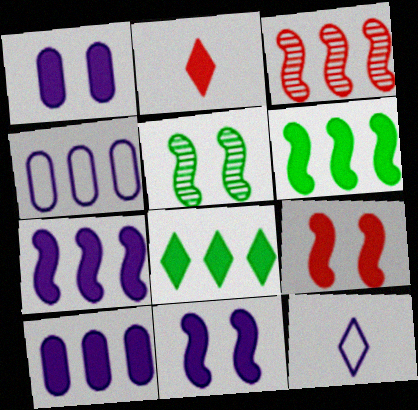[[1, 2, 6], 
[2, 4, 5], 
[3, 4, 8]]